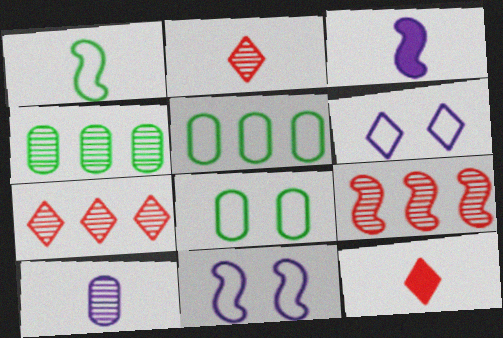[[1, 10, 12], 
[3, 7, 8], 
[4, 11, 12]]